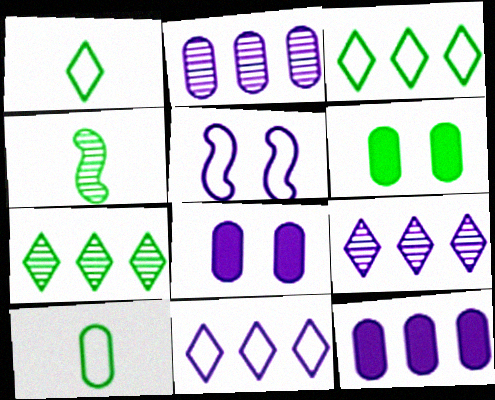[[3, 4, 6]]